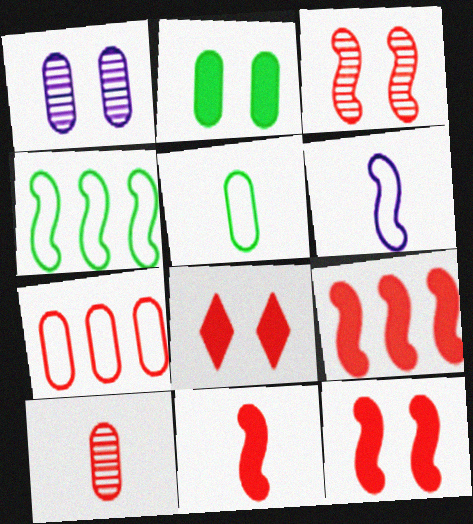[[9, 11, 12]]